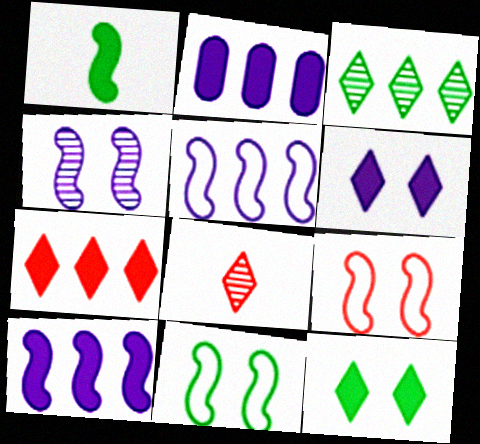[[2, 8, 11]]